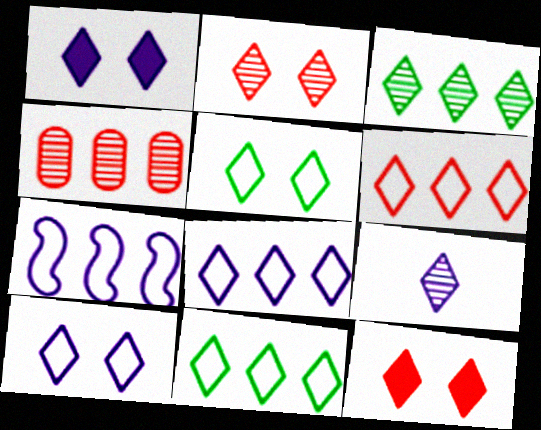[[1, 2, 5], 
[1, 8, 9], 
[2, 3, 9], 
[6, 8, 11], 
[9, 11, 12]]